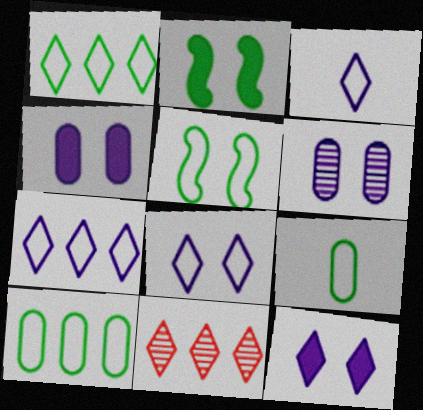[[1, 5, 9], 
[3, 7, 8]]